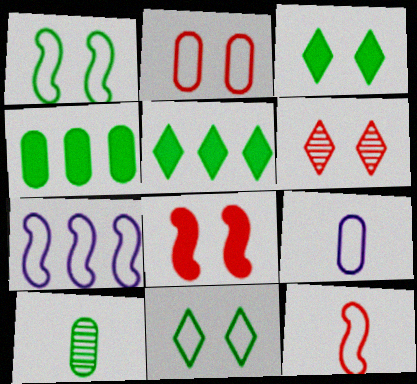[[1, 5, 10], 
[1, 7, 12], 
[2, 6, 8]]